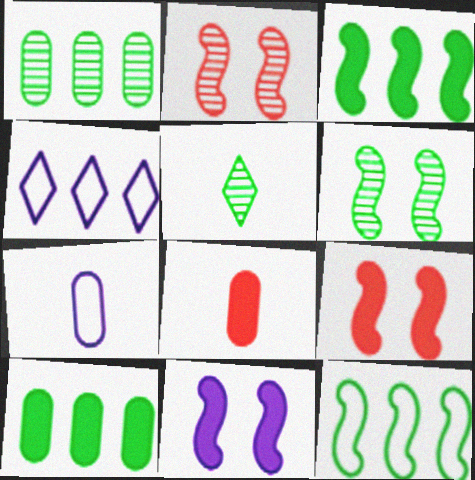[[1, 5, 6], 
[4, 6, 8]]